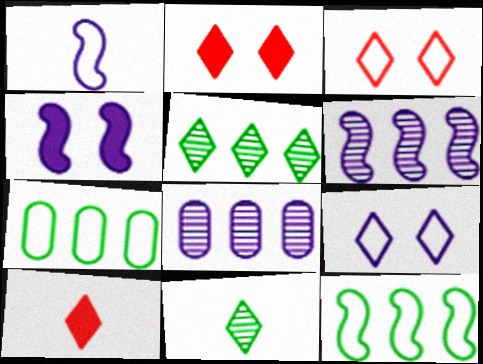[[1, 3, 7], 
[1, 4, 6], 
[5, 9, 10]]